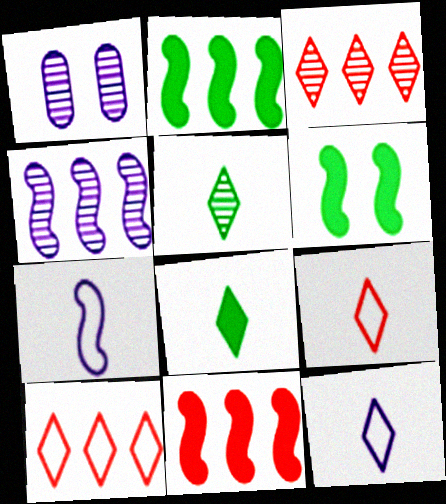[[1, 2, 9]]